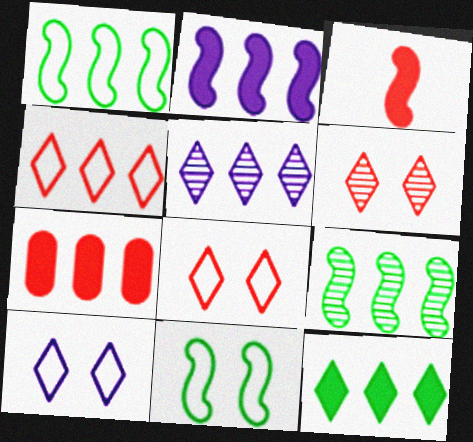[[1, 5, 7], 
[2, 7, 12], 
[4, 5, 12]]